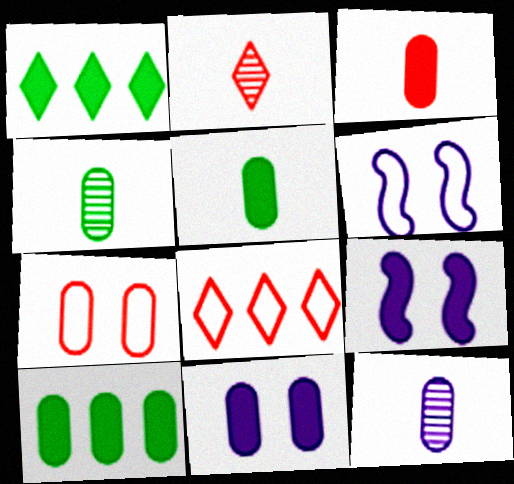[[1, 3, 9], 
[2, 6, 10], 
[3, 10, 11], 
[4, 8, 9], 
[7, 10, 12]]